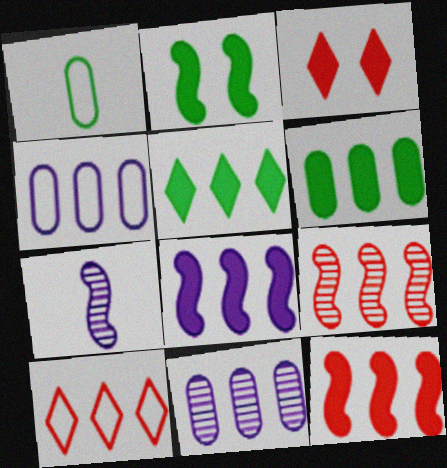[[4, 5, 9]]